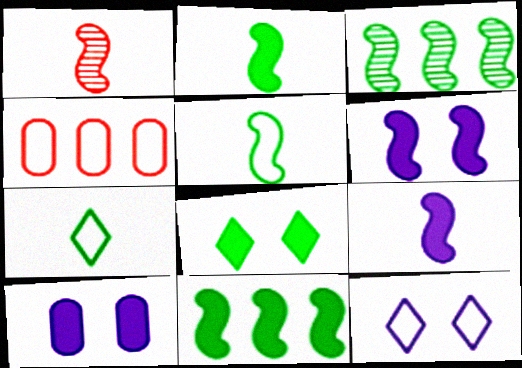[[1, 5, 9], 
[4, 5, 12]]